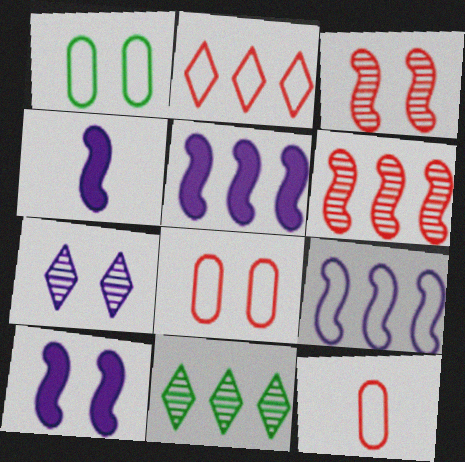[[4, 5, 10], 
[4, 8, 11], 
[10, 11, 12]]